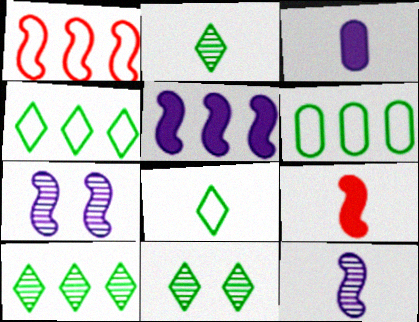[[1, 3, 11], 
[2, 10, 11]]